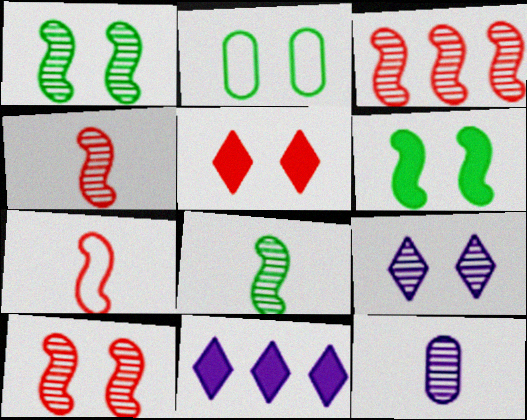[[2, 4, 11], 
[3, 4, 10]]